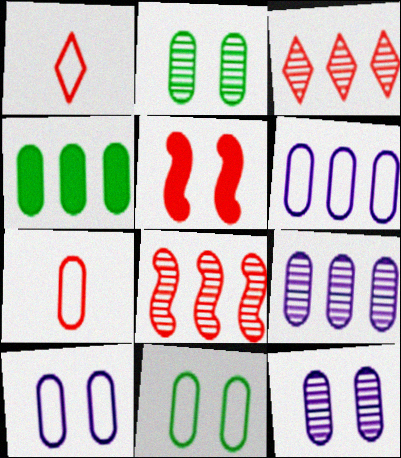[[3, 5, 7], 
[4, 7, 12], 
[6, 7, 11]]